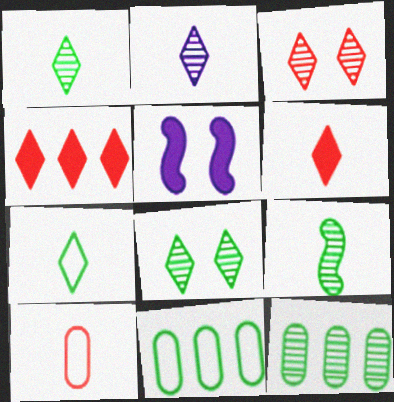[[2, 6, 7], 
[8, 9, 12]]